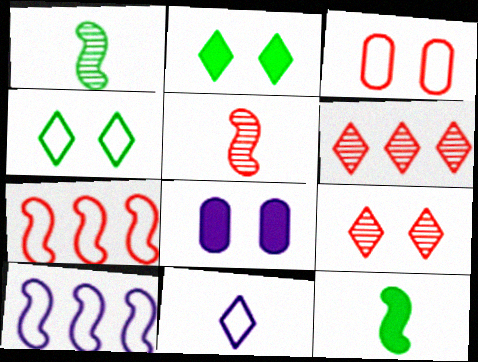[[2, 6, 11]]